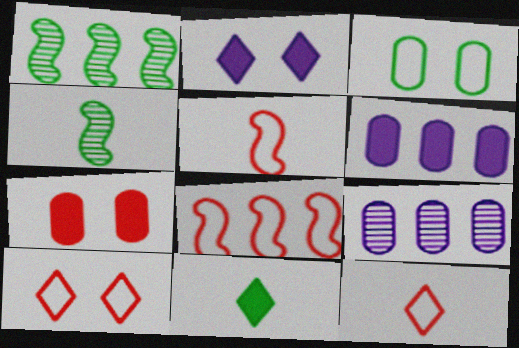[[1, 3, 11], 
[4, 6, 10]]